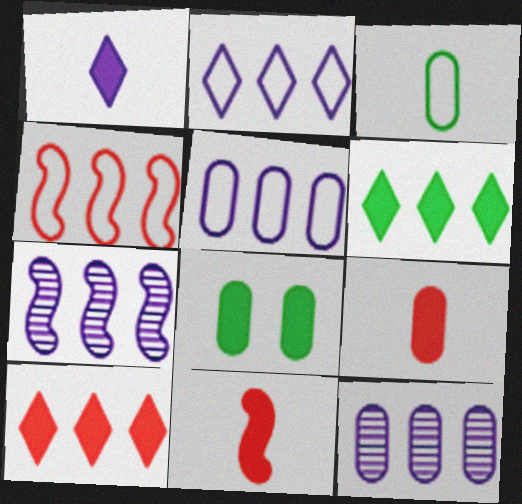[[4, 6, 12]]